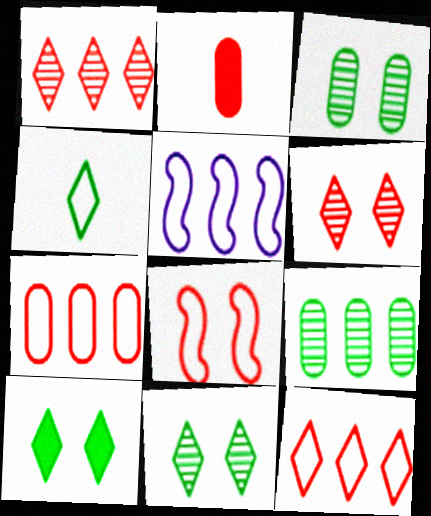[[1, 2, 8], 
[2, 5, 11]]